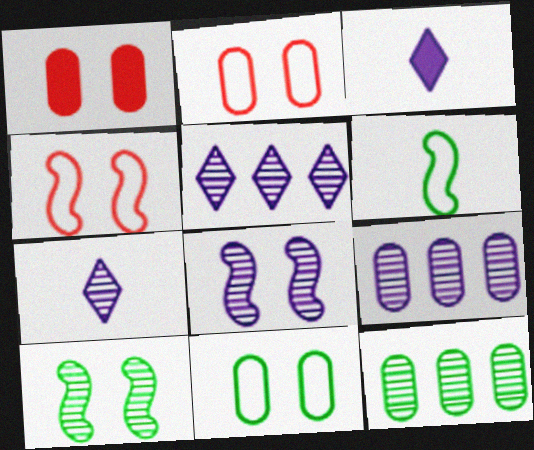[[1, 5, 6], 
[3, 4, 12], 
[7, 8, 9]]